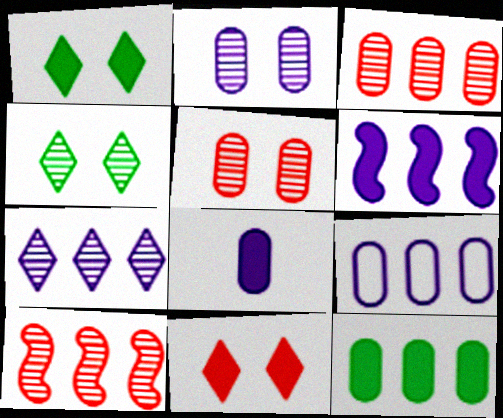[[2, 8, 9], 
[3, 9, 12], 
[6, 7, 9]]